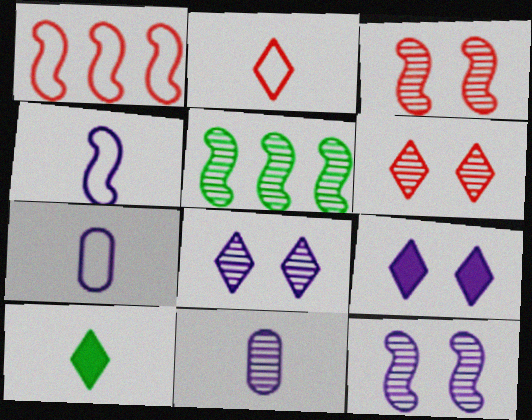[[5, 6, 11]]